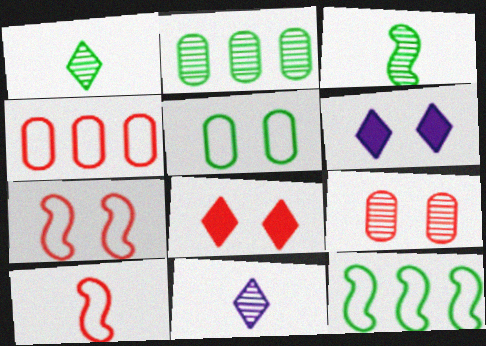[[2, 6, 10], 
[3, 4, 6], 
[7, 8, 9]]